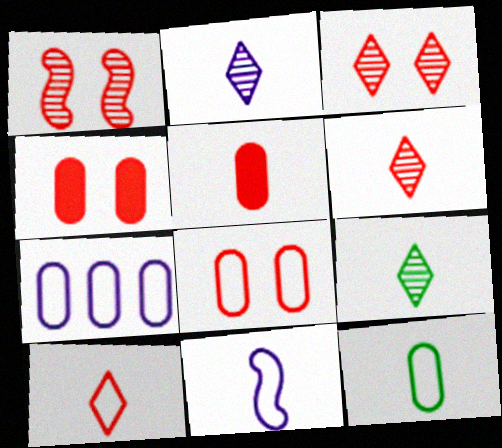[[2, 6, 9], 
[5, 9, 11], 
[7, 8, 12], 
[10, 11, 12]]